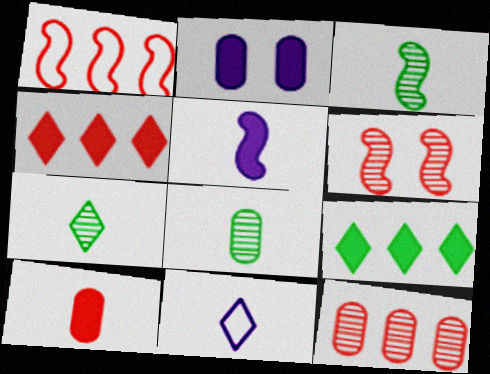[[1, 2, 7], 
[1, 4, 12], 
[3, 7, 8], 
[3, 10, 11]]